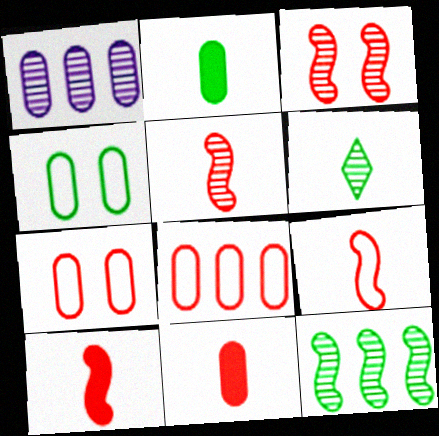[[1, 2, 7], 
[1, 3, 6], 
[1, 4, 11], 
[5, 9, 10]]